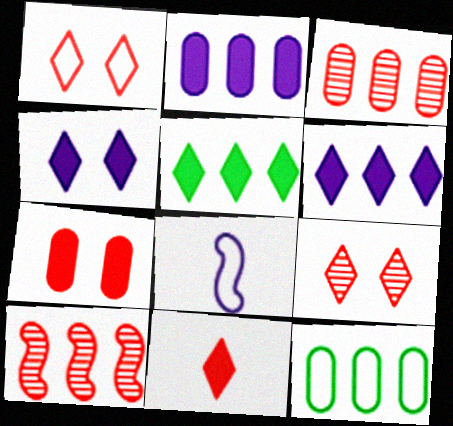[[1, 8, 12], 
[2, 3, 12], 
[4, 5, 11], 
[6, 10, 12]]